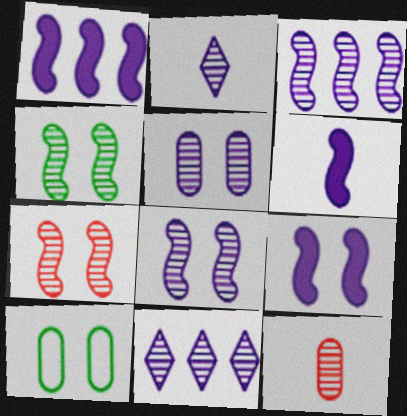[[1, 6, 9], 
[2, 3, 5], 
[4, 7, 8], 
[4, 11, 12]]